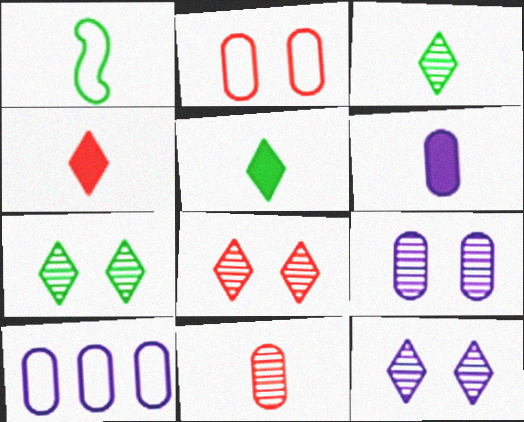[[6, 9, 10], 
[7, 8, 12]]